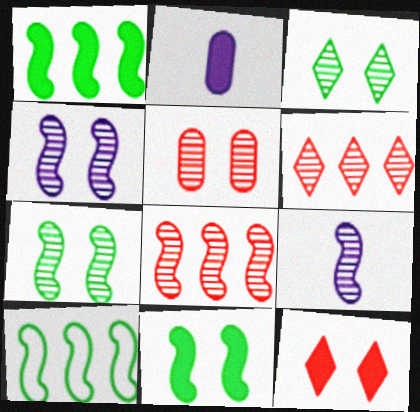[[1, 2, 12], 
[3, 4, 5], 
[7, 8, 9]]